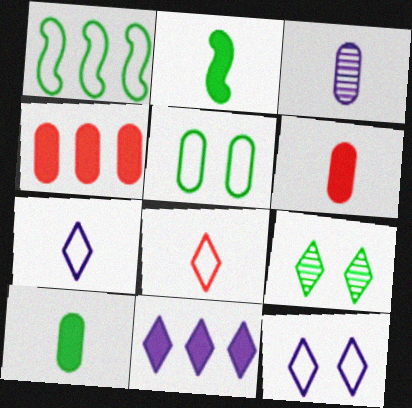[[1, 9, 10], 
[2, 3, 8], 
[3, 4, 5], 
[8, 9, 11]]